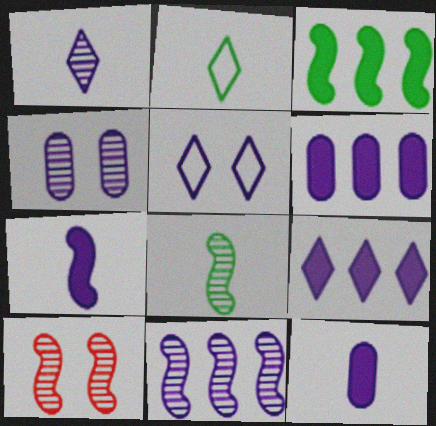[[1, 4, 11], 
[1, 5, 9], 
[2, 6, 10], 
[5, 11, 12], 
[8, 10, 11]]